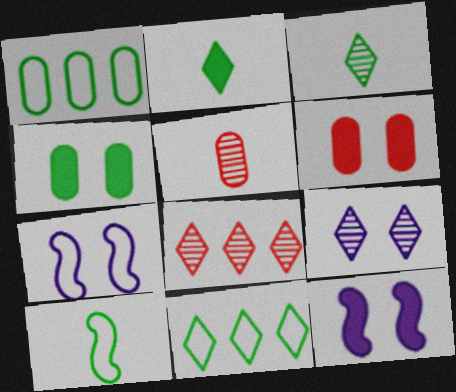[[3, 8, 9], 
[5, 11, 12]]